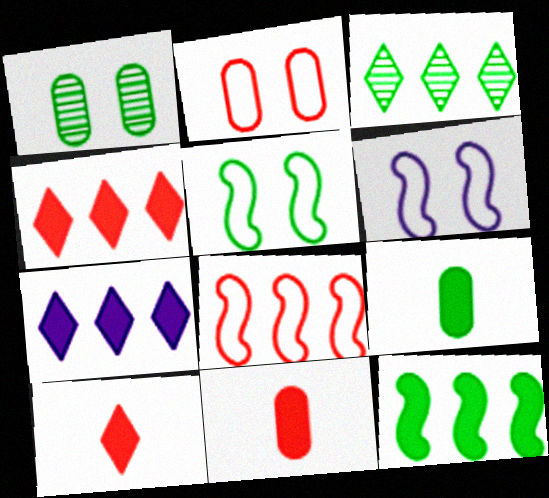[[3, 5, 9], 
[3, 6, 11]]